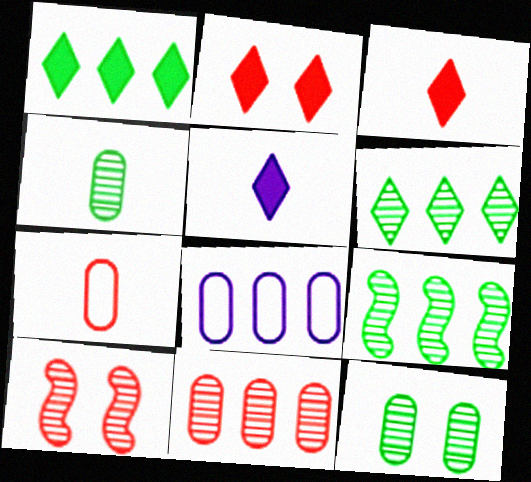[[1, 2, 5]]